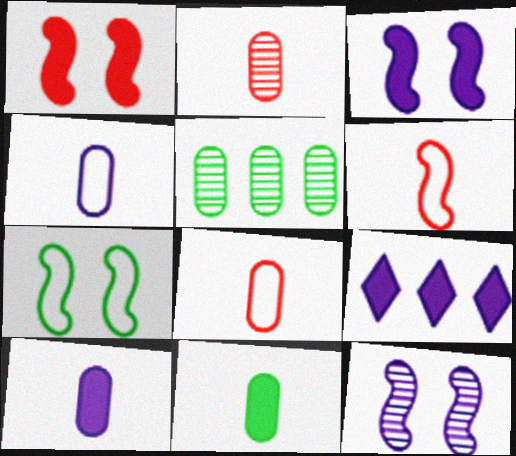[[1, 7, 12], 
[1, 9, 11], 
[2, 4, 11], 
[2, 7, 9], 
[3, 9, 10], 
[4, 9, 12]]